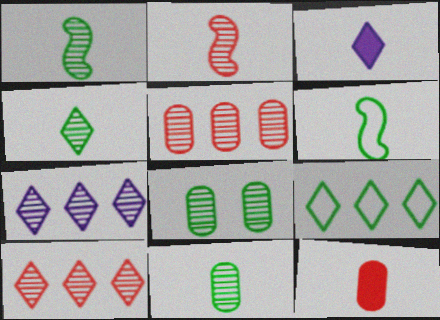[[1, 4, 11], 
[2, 7, 8]]